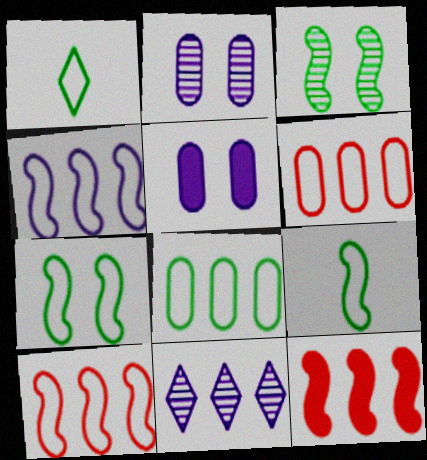[[1, 2, 12], 
[1, 7, 8], 
[8, 11, 12]]